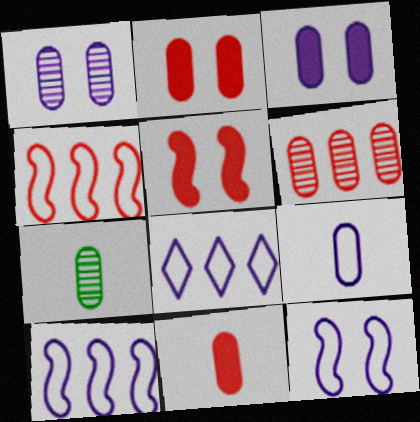[[1, 6, 7], 
[5, 7, 8], 
[7, 9, 11], 
[8, 9, 12]]